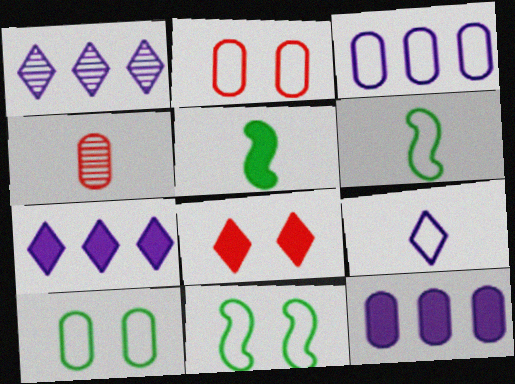[[1, 2, 5], 
[4, 5, 9], 
[4, 7, 11], 
[4, 10, 12], 
[5, 8, 12]]